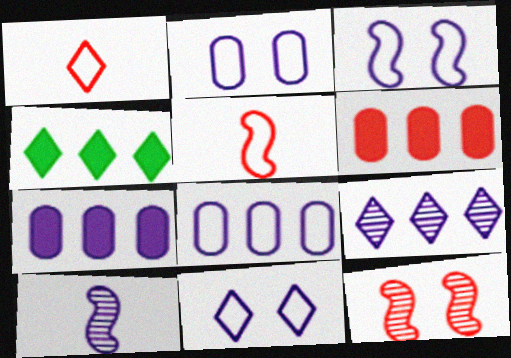[[1, 6, 12], 
[2, 3, 11], 
[7, 10, 11]]